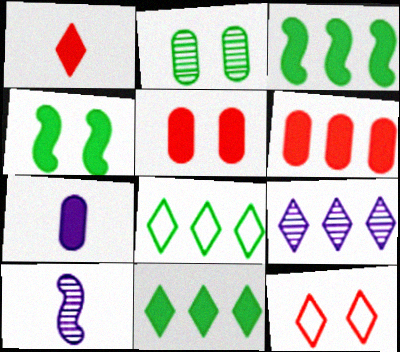[[5, 8, 10]]